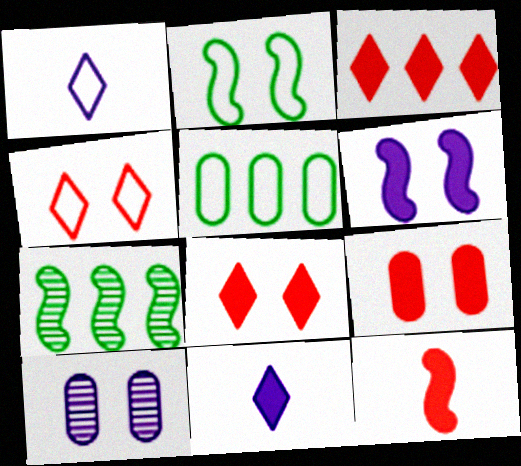[[1, 7, 9], 
[2, 8, 10], 
[3, 9, 12]]